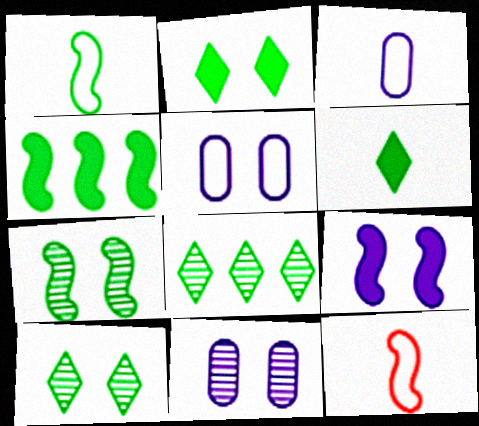[[1, 4, 7]]